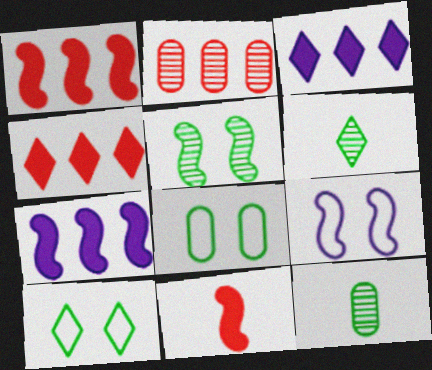[[4, 9, 12]]